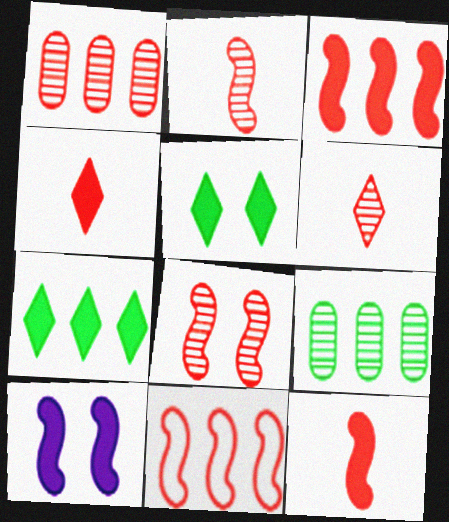[[1, 6, 8], 
[8, 11, 12]]